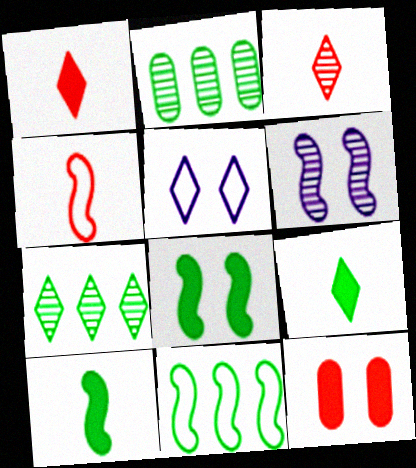[[1, 5, 7], 
[2, 3, 6]]